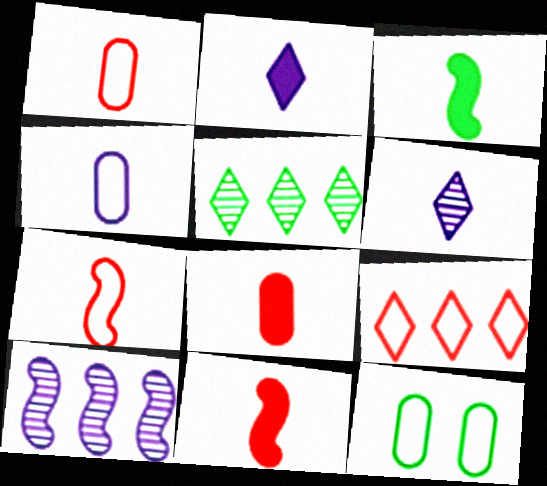[[1, 3, 6], 
[2, 3, 8], 
[3, 5, 12]]